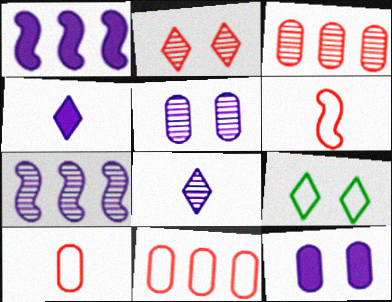[[1, 4, 12], 
[5, 7, 8]]